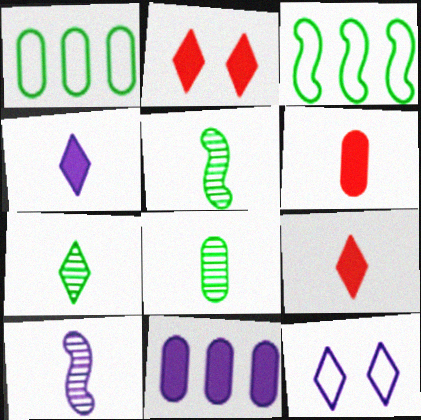[[1, 2, 10], 
[5, 7, 8], 
[10, 11, 12]]